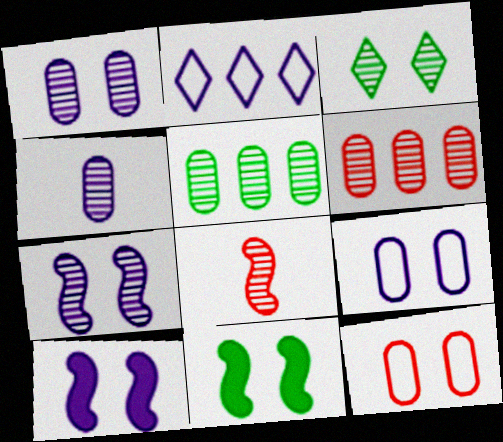[[2, 4, 10], 
[3, 10, 12]]